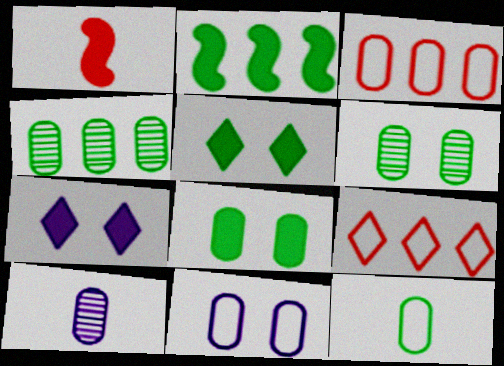[[3, 8, 10], 
[3, 11, 12], 
[4, 8, 12]]